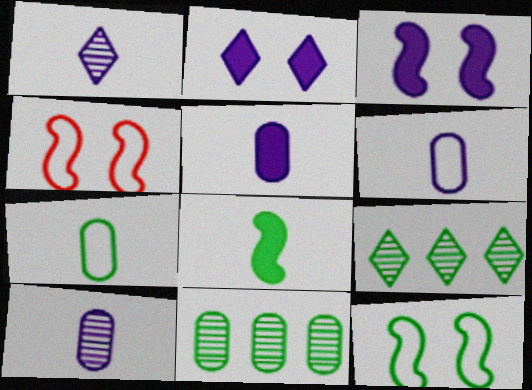[[4, 5, 9], 
[5, 6, 10]]